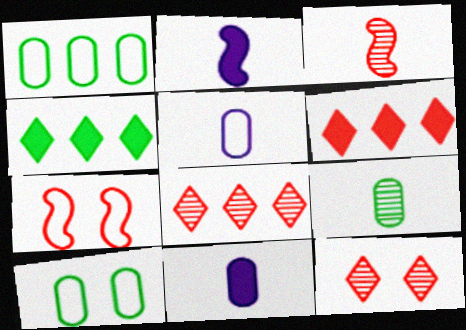[[1, 2, 12], 
[2, 8, 10]]